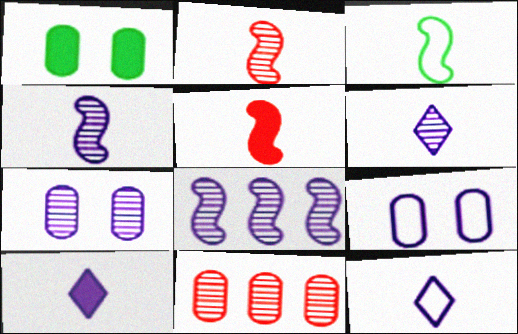[[3, 4, 5], 
[6, 7, 8], 
[6, 10, 12], 
[8, 9, 10]]